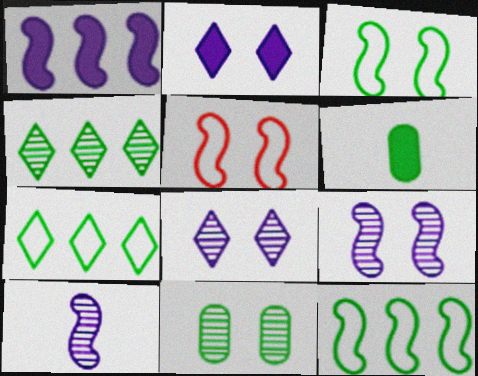[[2, 5, 11], 
[3, 4, 6]]